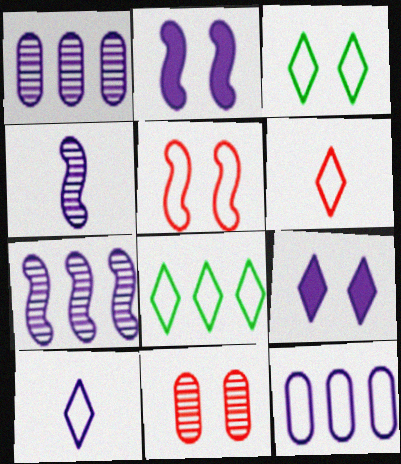[[1, 2, 10], 
[2, 3, 11], 
[4, 9, 12]]